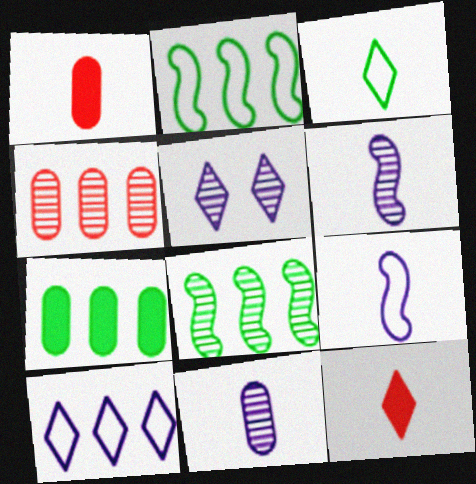[[1, 2, 5], 
[1, 3, 6]]